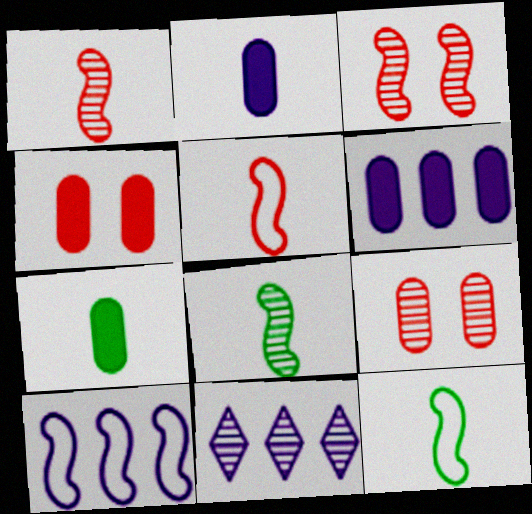[[4, 6, 7], 
[4, 11, 12], 
[6, 10, 11], 
[8, 9, 11]]